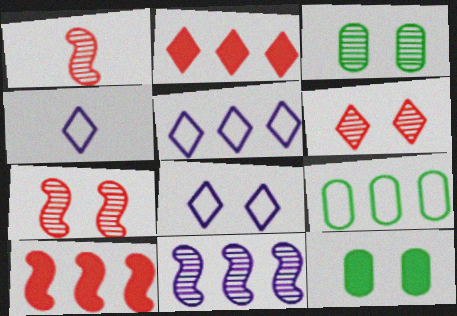[[1, 5, 12], 
[2, 9, 11], 
[3, 4, 10], 
[4, 5, 8], 
[7, 8, 12]]